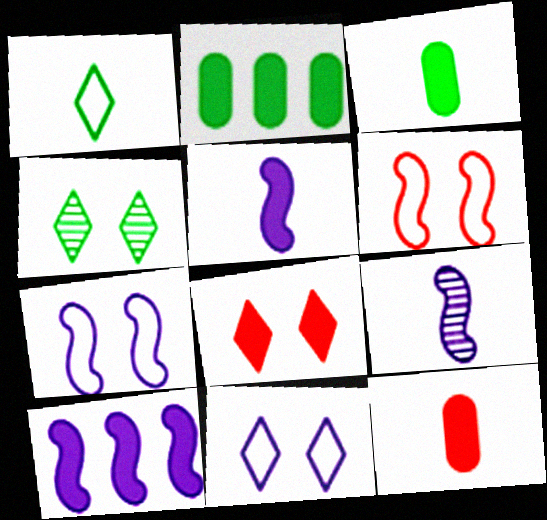[[1, 9, 12], 
[2, 5, 8], 
[3, 8, 10], 
[4, 8, 11], 
[7, 9, 10]]